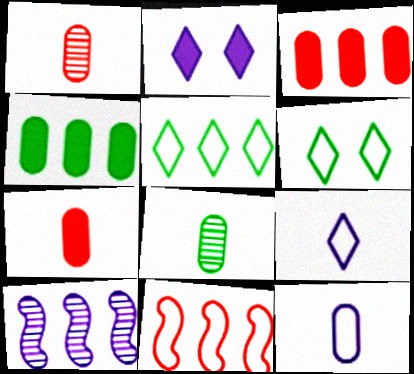[[2, 8, 11], 
[2, 10, 12], 
[3, 5, 10], 
[6, 7, 10], 
[6, 11, 12], 
[7, 8, 12]]